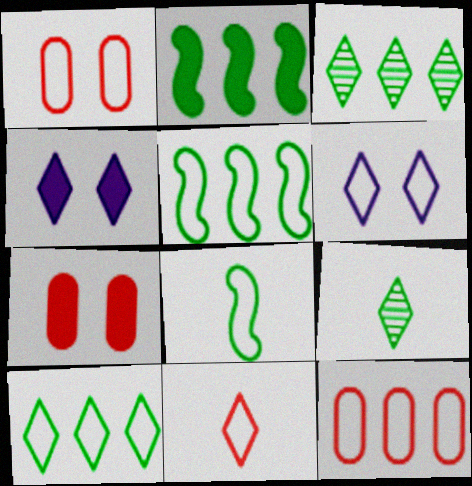[[3, 4, 11], 
[6, 8, 12], 
[6, 10, 11]]